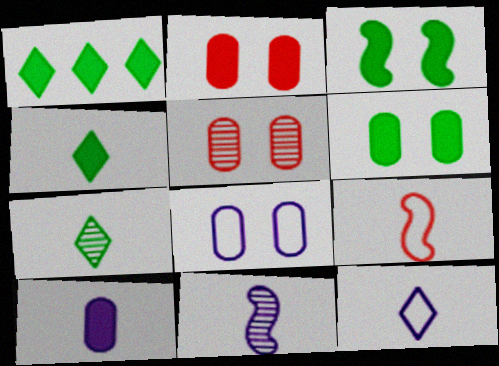[[5, 6, 8], 
[7, 9, 10], 
[10, 11, 12]]